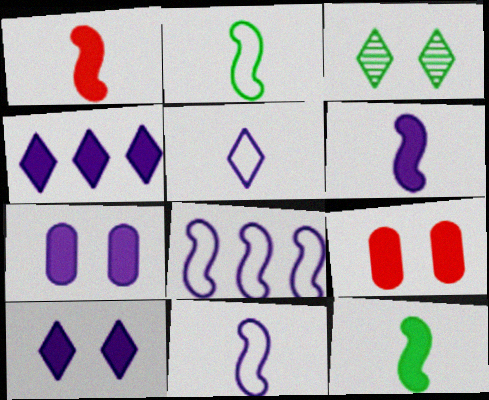[[1, 6, 12], 
[4, 6, 7], 
[4, 9, 12]]